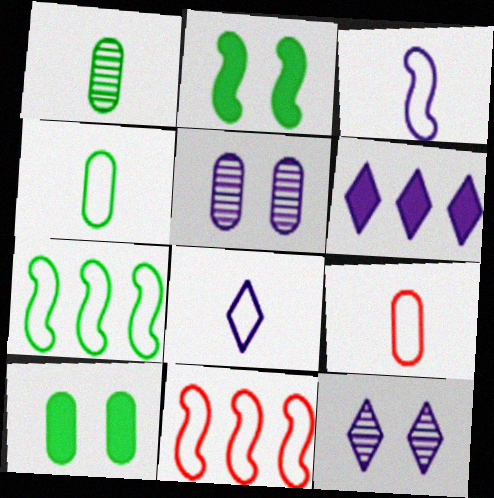[[3, 5, 6], 
[6, 8, 12]]